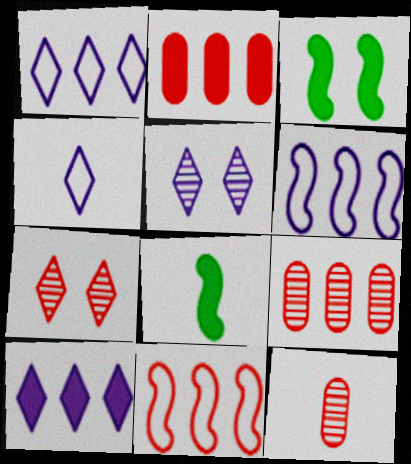[[1, 3, 12], 
[3, 4, 9], 
[4, 5, 10], 
[4, 8, 12]]